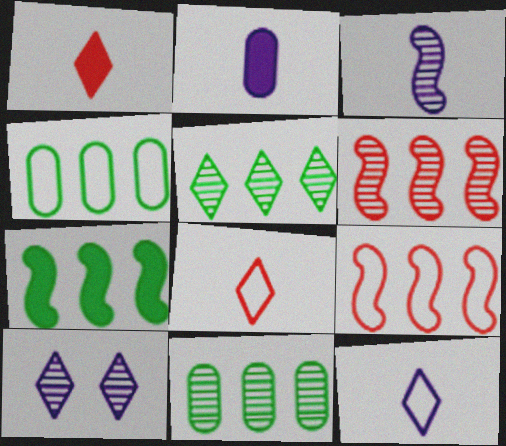[[2, 3, 12], 
[4, 5, 7]]